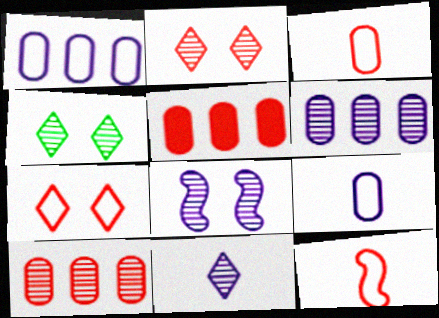[[2, 5, 12], 
[6, 8, 11]]